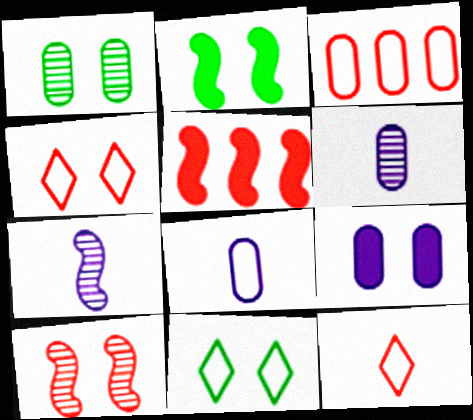[[1, 2, 11], 
[5, 6, 11], 
[9, 10, 11]]